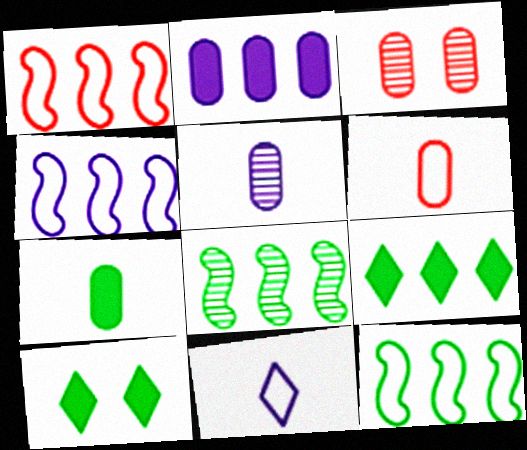[[1, 4, 12], 
[1, 5, 10], 
[5, 6, 7]]